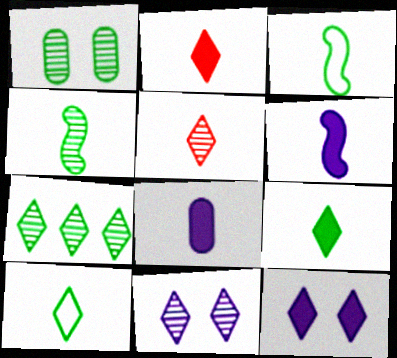[[1, 4, 7], 
[3, 5, 8], 
[5, 7, 11]]